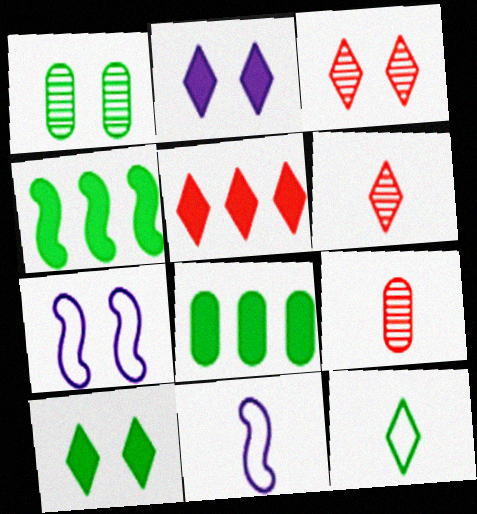[[1, 4, 12], 
[1, 5, 11], 
[3, 8, 11], 
[6, 7, 8]]